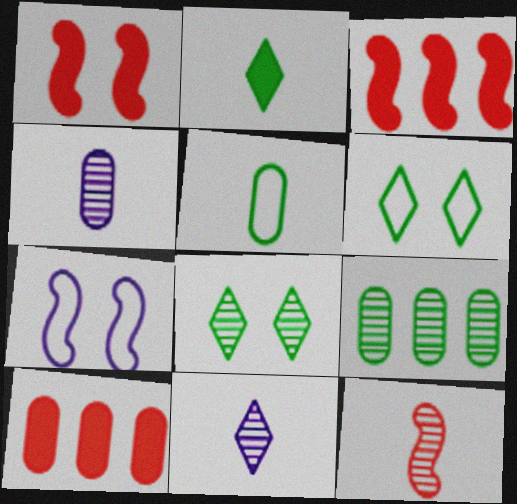[[3, 4, 6]]